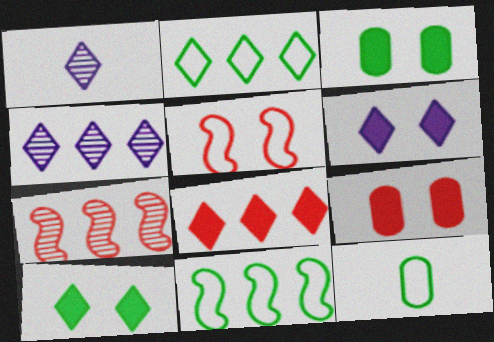[[1, 9, 11], 
[2, 4, 8], 
[6, 7, 12]]